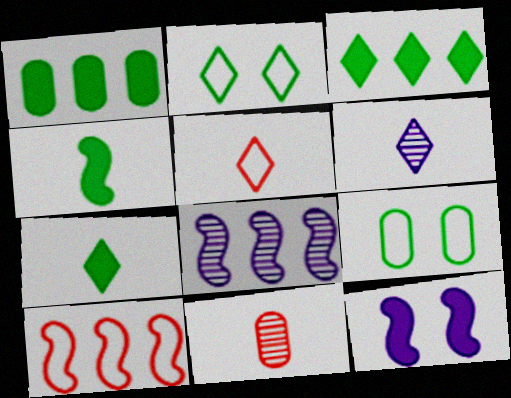[[5, 6, 7]]